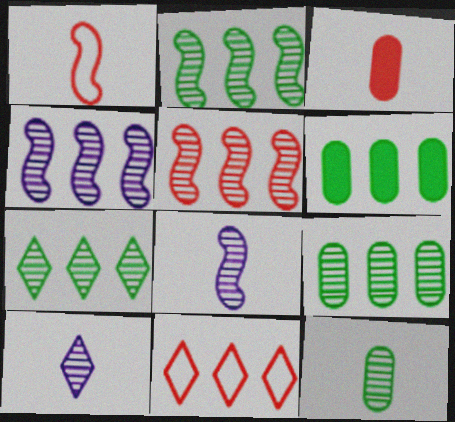[[2, 4, 5], 
[2, 7, 9], 
[4, 6, 11]]